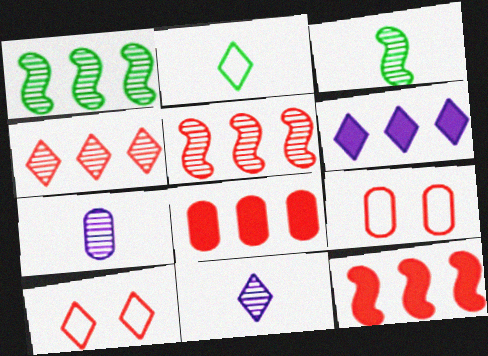[[3, 6, 9]]